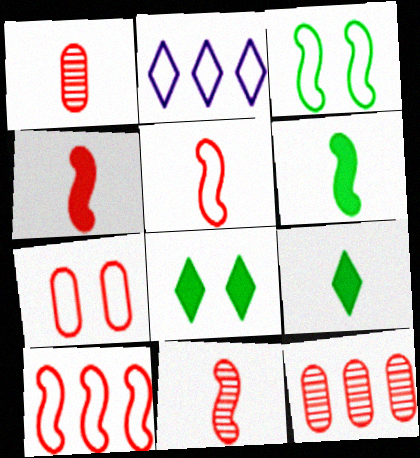[[4, 5, 11]]